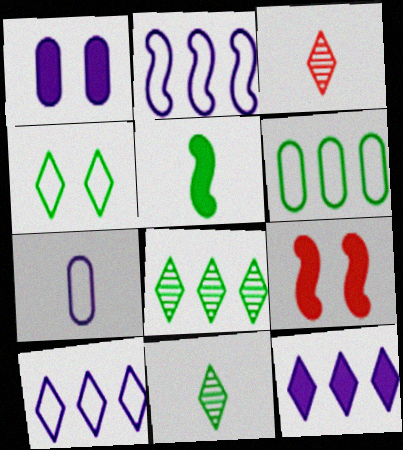[[3, 4, 12], 
[3, 5, 7], 
[7, 8, 9]]